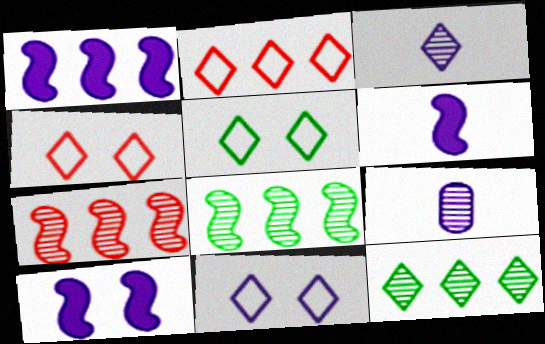[[1, 6, 10], 
[1, 9, 11], 
[4, 5, 11]]